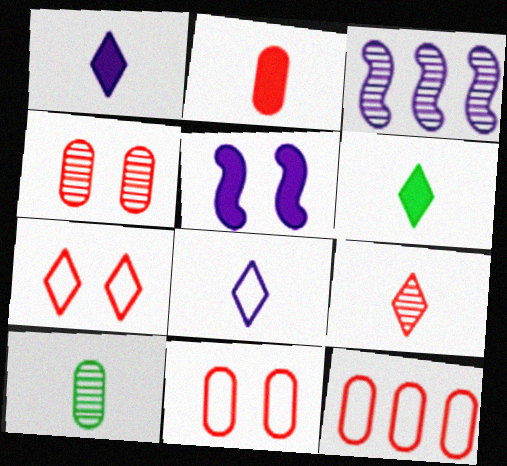[[2, 4, 12], 
[3, 6, 11], 
[6, 8, 9]]